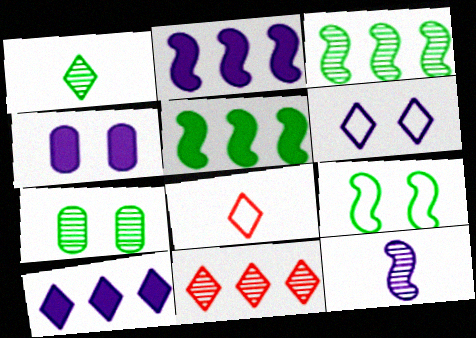[[1, 3, 7], 
[2, 7, 8], 
[3, 4, 8], 
[7, 11, 12]]